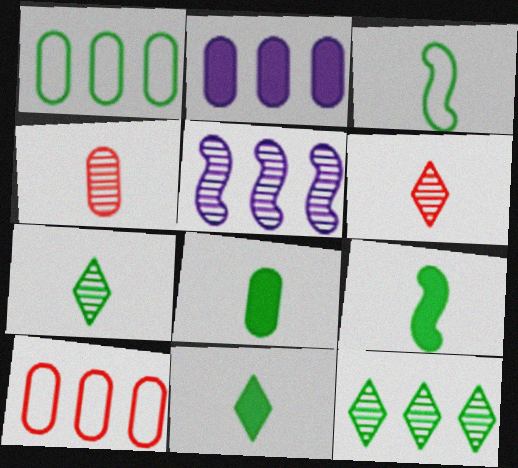[[3, 7, 8], 
[8, 9, 11]]